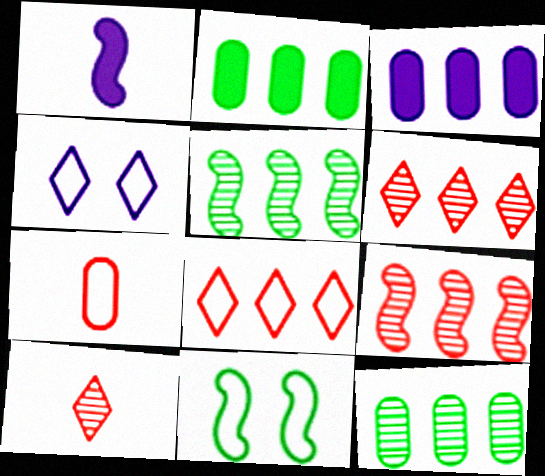[[1, 9, 11], 
[3, 5, 8], 
[3, 10, 11]]